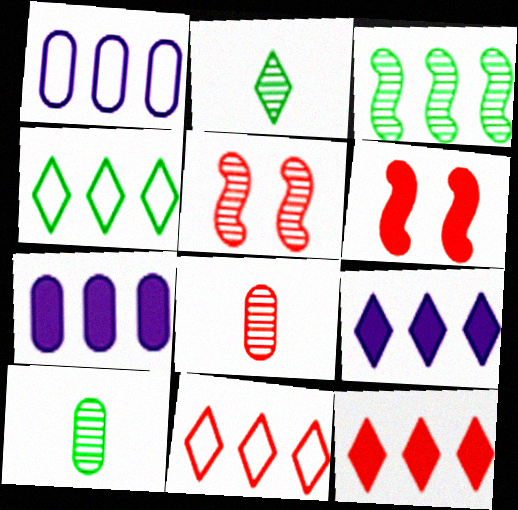[[1, 2, 6], 
[1, 3, 12], 
[3, 7, 11], 
[6, 8, 11]]